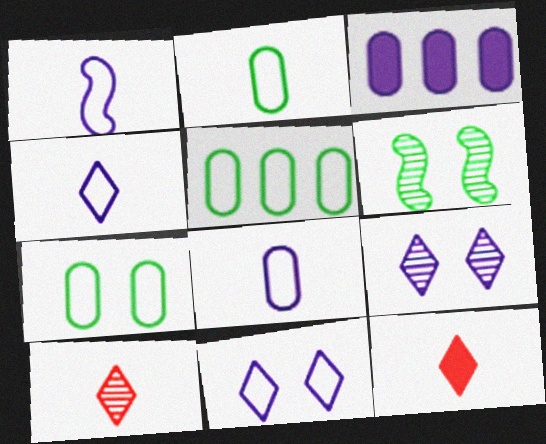[[1, 3, 9], 
[1, 4, 8], 
[2, 5, 7]]